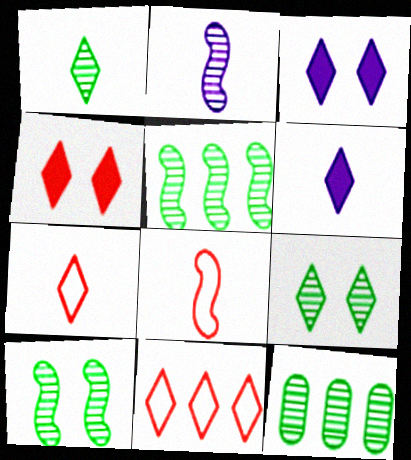[[1, 3, 11], 
[1, 6, 7], 
[1, 10, 12], 
[3, 8, 12], 
[6, 9, 11]]